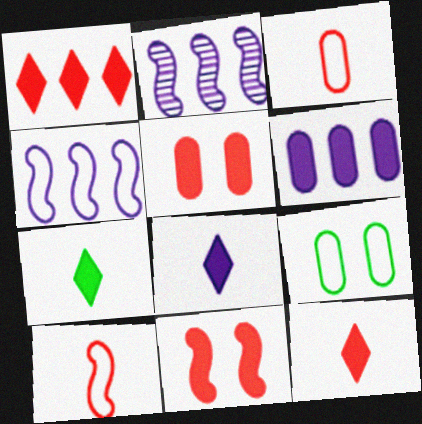[[2, 9, 12], 
[6, 7, 11], 
[7, 8, 12]]